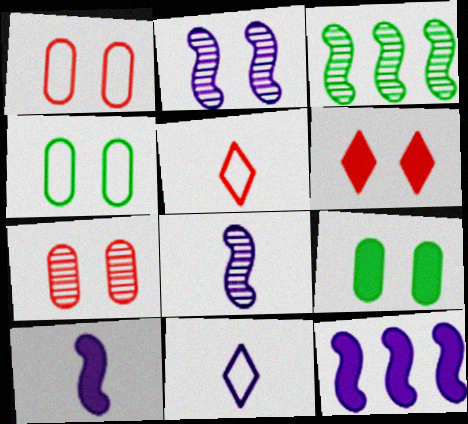[[2, 4, 6]]